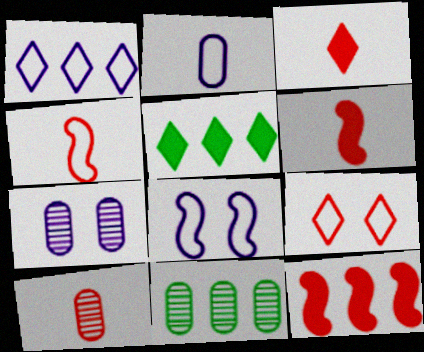[[1, 2, 8], 
[1, 11, 12], 
[3, 4, 10], 
[3, 8, 11], 
[4, 5, 7], 
[5, 8, 10], 
[7, 10, 11], 
[9, 10, 12]]